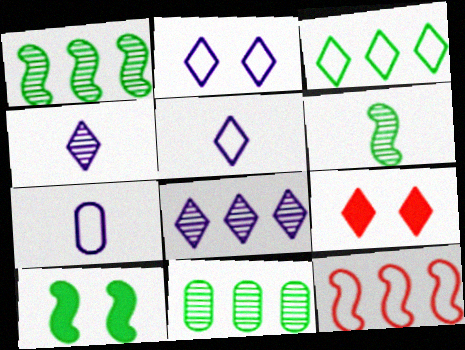[[1, 7, 9], 
[3, 4, 9]]